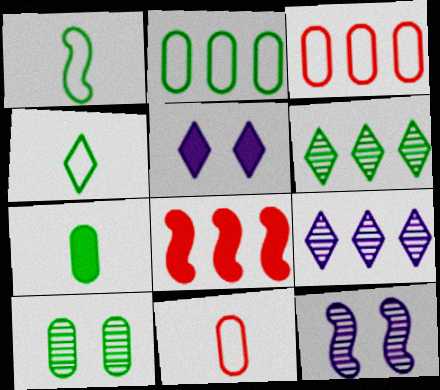[[1, 8, 12], 
[2, 7, 10], 
[2, 8, 9], 
[5, 7, 8]]